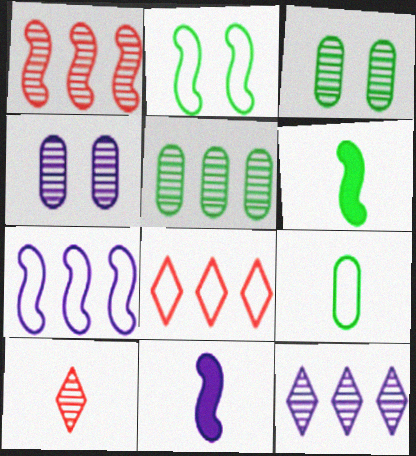[[1, 2, 11], 
[1, 5, 12], 
[3, 8, 11], 
[4, 6, 8], 
[9, 10, 11]]